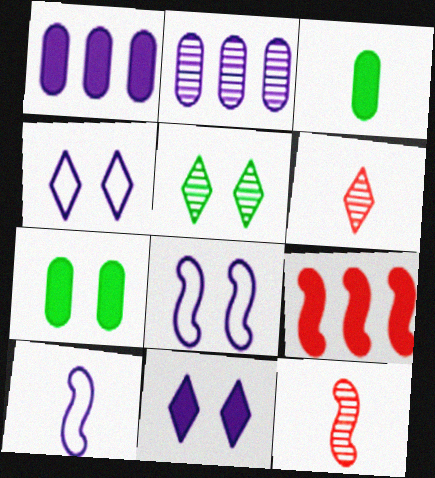[[2, 5, 12], 
[2, 10, 11], 
[3, 6, 10], 
[3, 9, 11]]